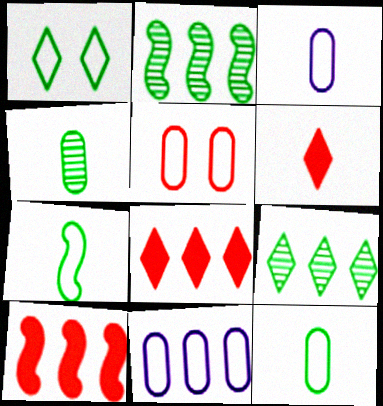[[2, 8, 11], 
[5, 11, 12], 
[9, 10, 11]]